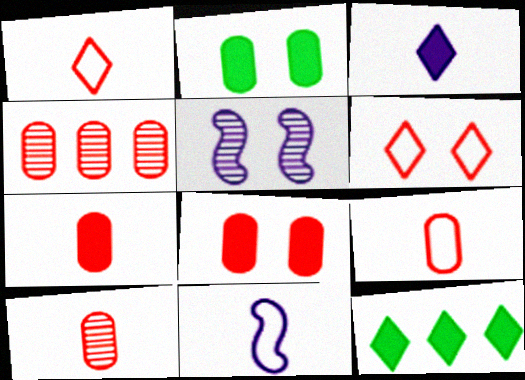[[2, 5, 6], 
[4, 8, 9], 
[5, 9, 12], 
[7, 9, 10]]